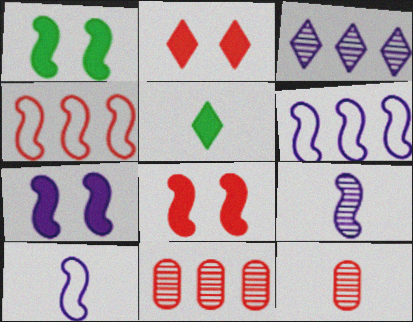[[1, 4, 9], 
[1, 7, 8], 
[2, 4, 12], 
[5, 10, 12], 
[6, 7, 9]]